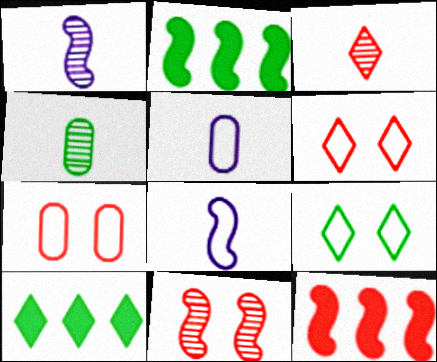[[1, 3, 4], 
[1, 7, 10], 
[2, 4, 9], 
[2, 8, 11], 
[3, 7, 12], 
[5, 10, 11]]